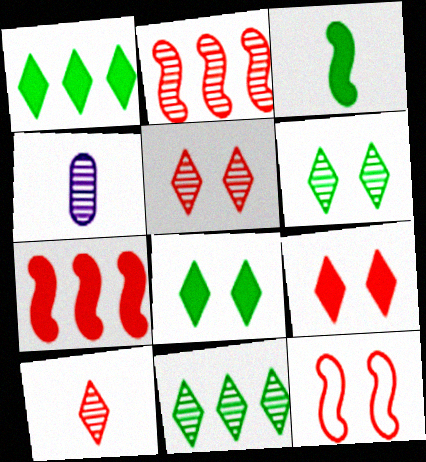[[1, 4, 12], 
[2, 4, 6]]